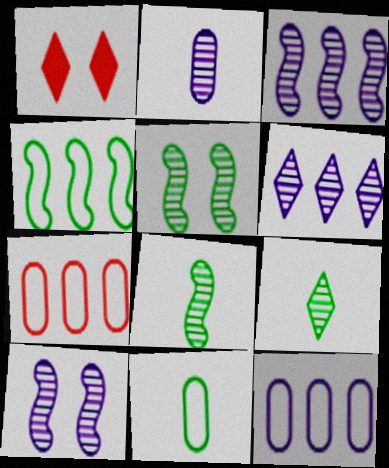[[1, 2, 4], 
[1, 3, 11], 
[1, 8, 12], 
[2, 6, 10]]